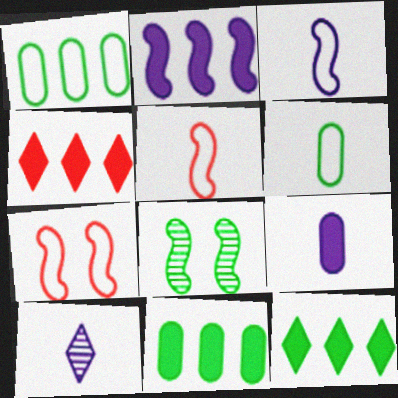[[2, 4, 11], 
[2, 5, 8], 
[3, 9, 10], 
[6, 8, 12], 
[7, 10, 11]]